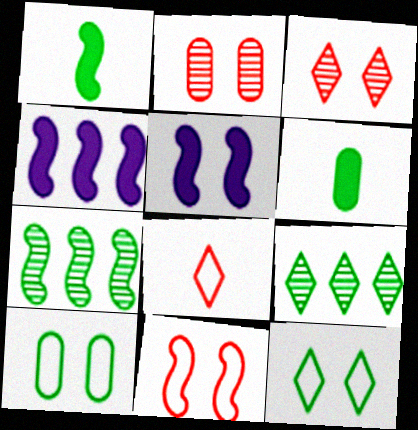[[1, 9, 10], 
[2, 5, 12], 
[3, 5, 10], 
[6, 7, 12]]